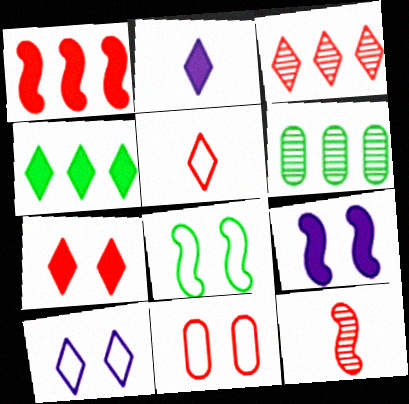[[2, 4, 7], 
[3, 5, 7], 
[5, 6, 9], 
[8, 10, 11]]